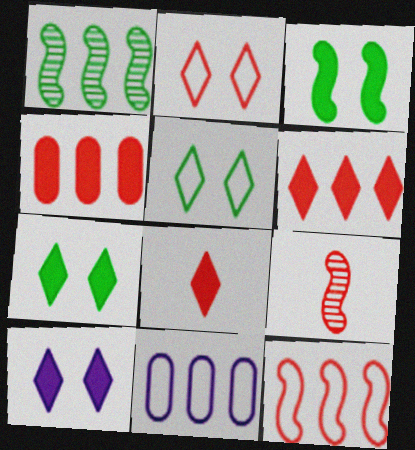[[1, 6, 11], 
[2, 4, 9], 
[7, 9, 11]]